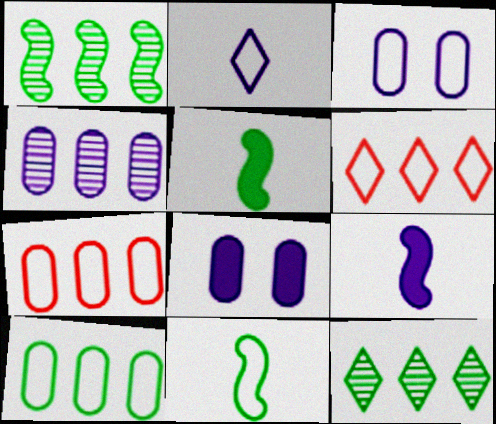[[3, 6, 11]]